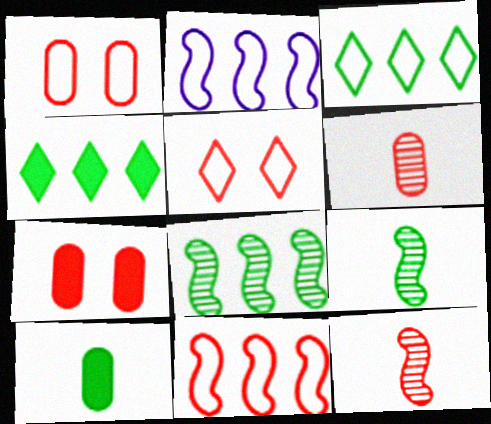[]